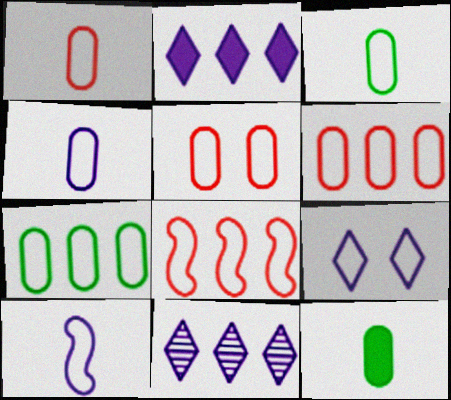[[1, 3, 4], 
[1, 5, 6], 
[3, 8, 9], 
[4, 5, 7]]